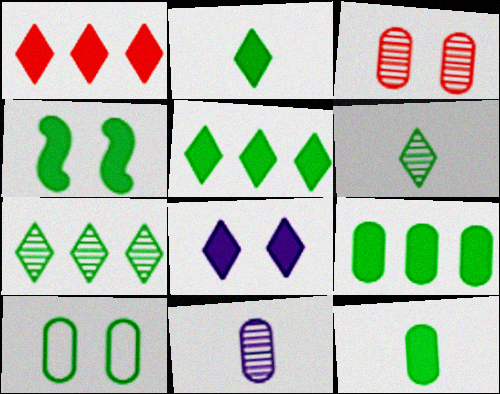[[1, 2, 8], 
[2, 4, 9], 
[4, 5, 12]]